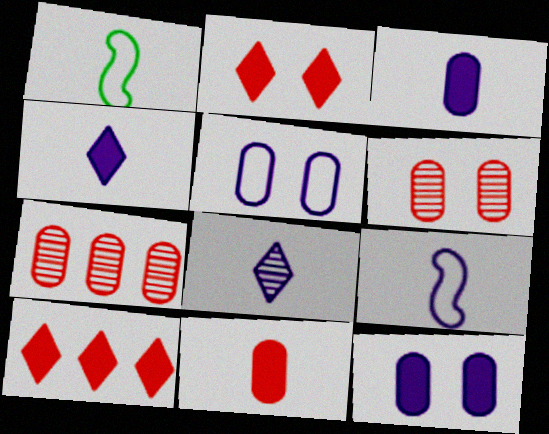[[1, 8, 11], 
[3, 8, 9]]